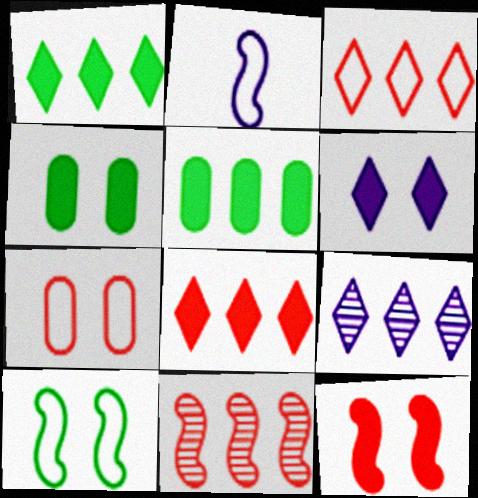[[1, 3, 9], 
[4, 6, 12]]